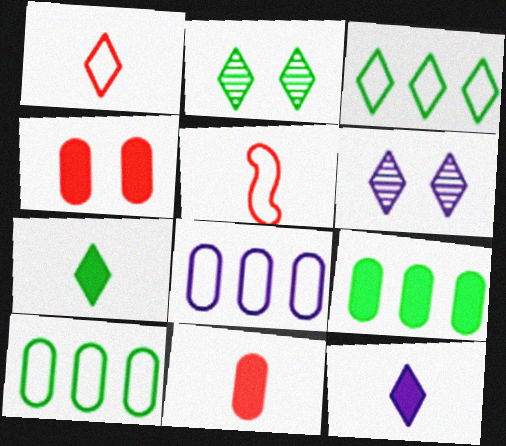[[2, 3, 7], 
[5, 6, 9]]